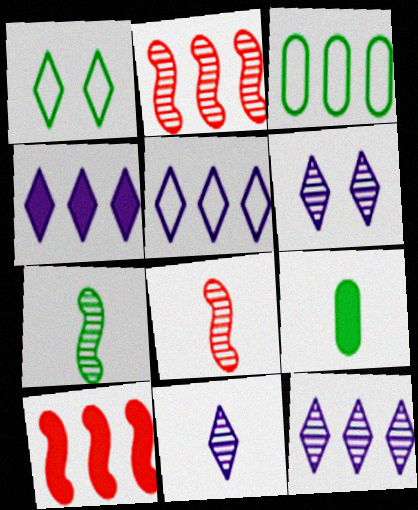[[2, 3, 4], 
[3, 10, 12], 
[4, 5, 12], 
[6, 11, 12]]